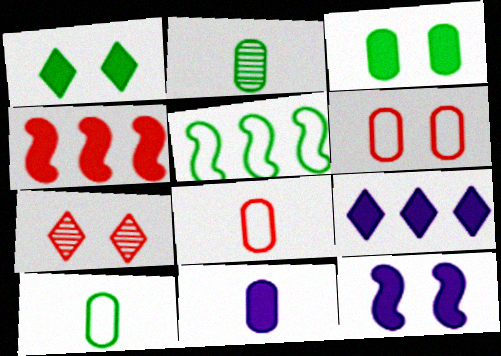[[1, 2, 5], 
[1, 4, 11], 
[2, 8, 11], 
[4, 7, 8], 
[5, 7, 11], 
[9, 11, 12]]